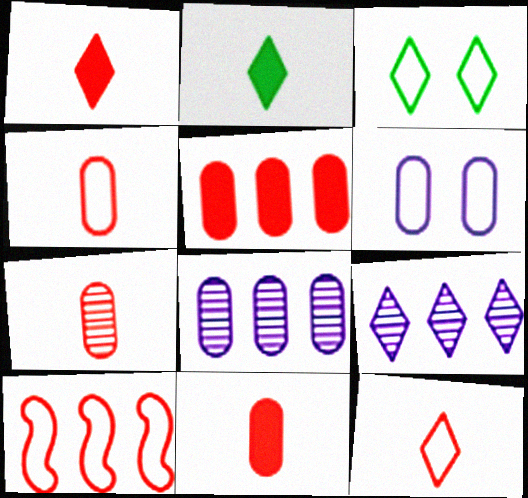[[1, 3, 9], 
[4, 7, 11]]